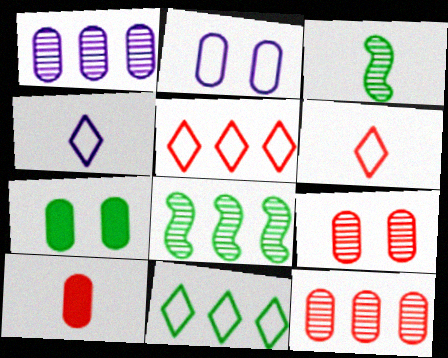[[2, 7, 9], 
[3, 4, 10], 
[3, 7, 11]]